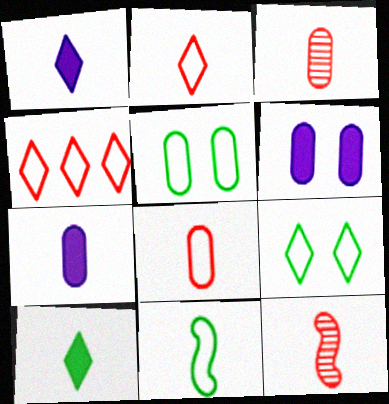[[1, 3, 11]]